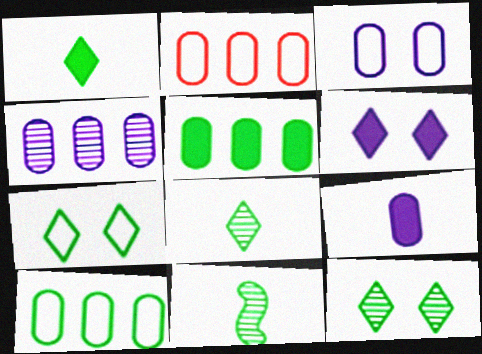[[2, 4, 5], 
[2, 6, 11], 
[3, 4, 9], 
[5, 7, 11]]